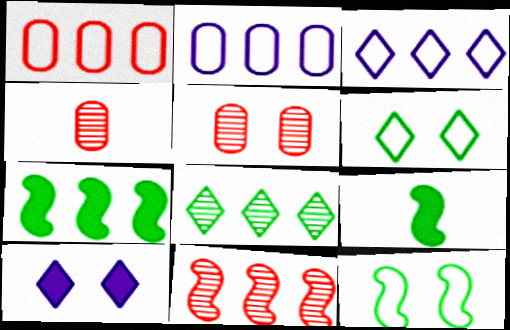[[3, 5, 9], 
[5, 10, 12]]